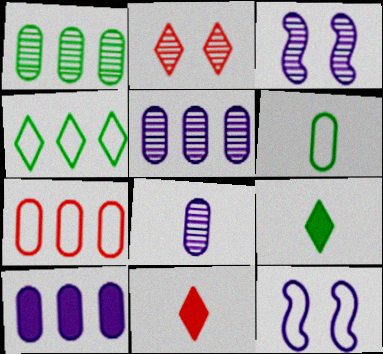[[1, 7, 10], 
[1, 11, 12], 
[3, 7, 9]]